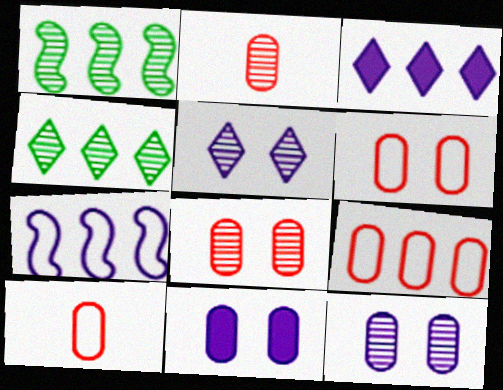[[1, 2, 5], 
[1, 3, 9], 
[6, 9, 10]]